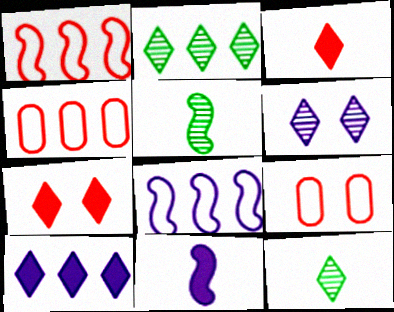[[2, 9, 11], 
[5, 9, 10]]